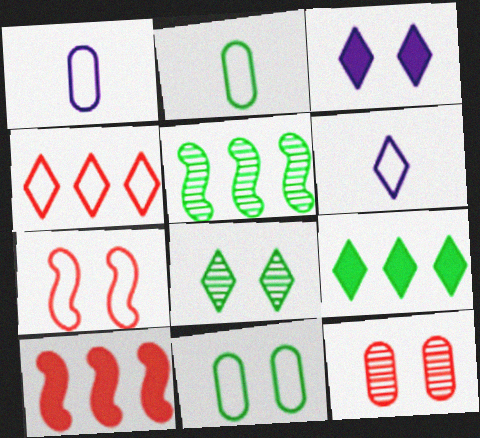[[1, 8, 10]]